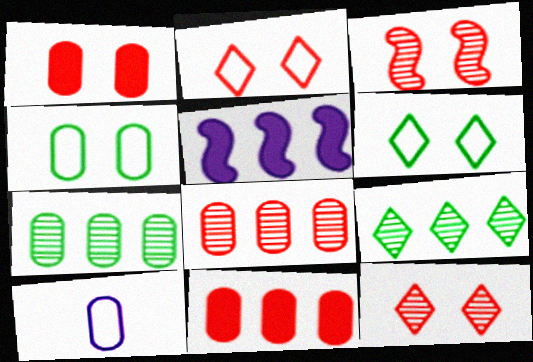[[1, 2, 3], 
[1, 7, 10]]